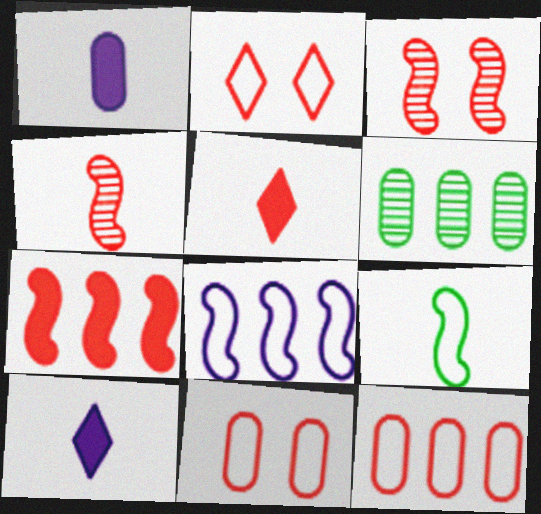[[1, 6, 11], 
[3, 5, 12]]